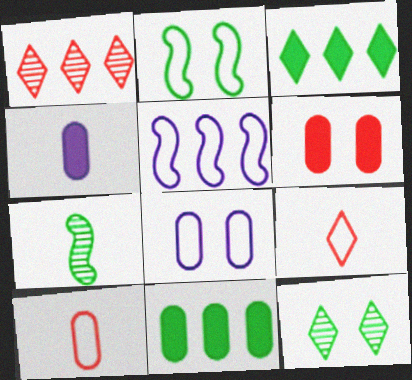[[1, 2, 4], 
[1, 5, 11], 
[4, 6, 11], 
[4, 7, 9]]